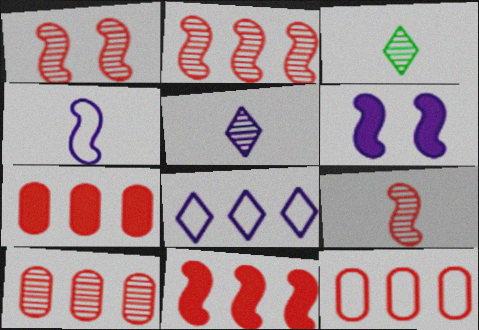[[1, 2, 9], 
[3, 6, 12], 
[7, 10, 12]]